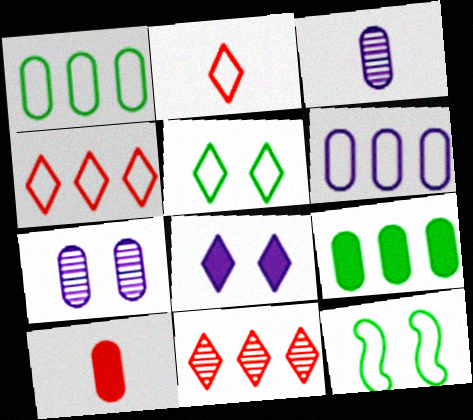[[1, 7, 10], 
[2, 6, 12]]